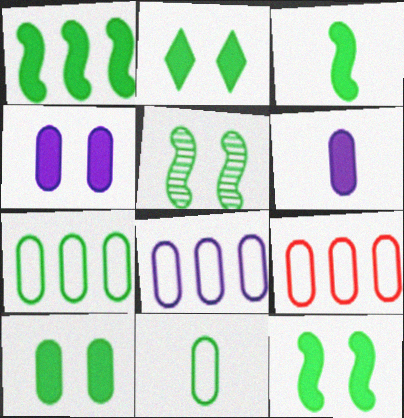[[1, 3, 12], 
[2, 10, 12], 
[7, 8, 9]]